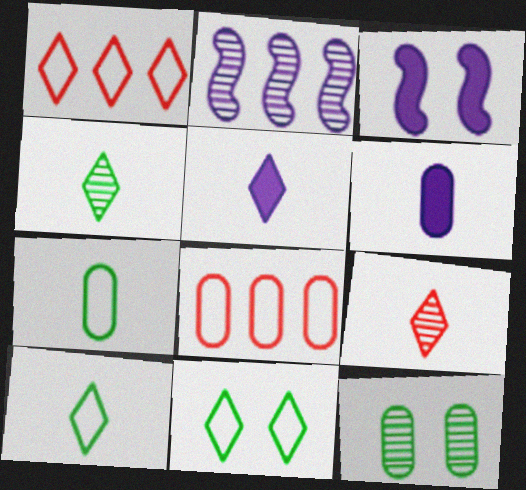[[2, 9, 12], 
[3, 4, 8], 
[5, 9, 10], 
[6, 8, 12]]